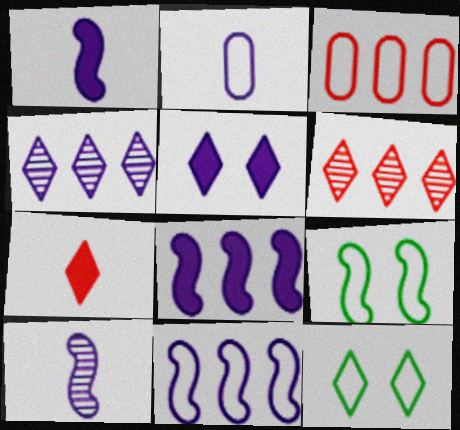[[4, 7, 12]]